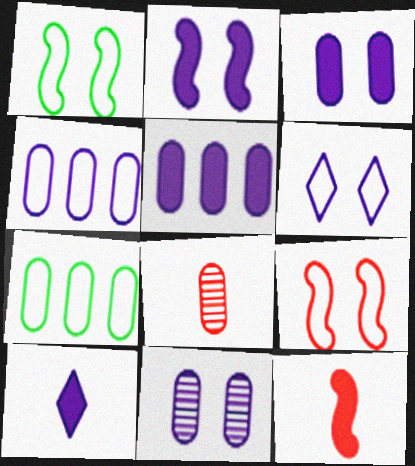[[2, 5, 10], 
[2, 6, 11], 
[3, 7, 8]]